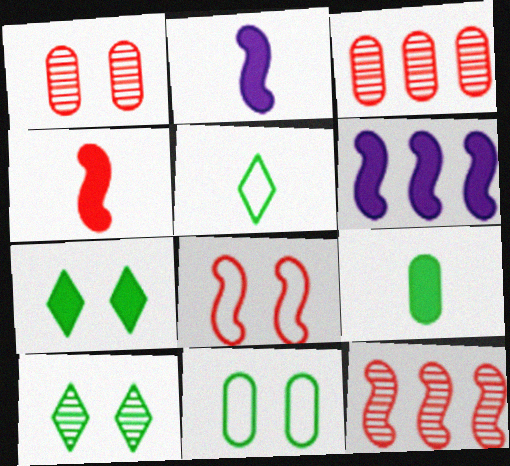[[1, 5, 6], 
[4, 8, 12]]